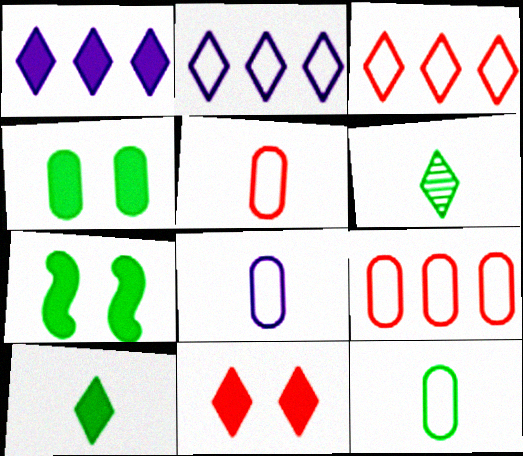[[1, 10, 11], 
[2, 6, 11], 
[5, 8, 12]]